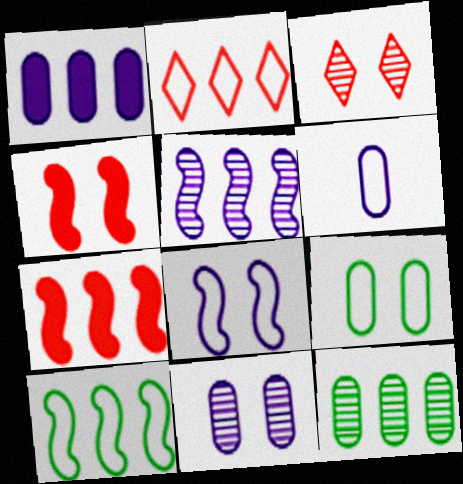[[1, 6, 11], 
[5, 7, 10]]